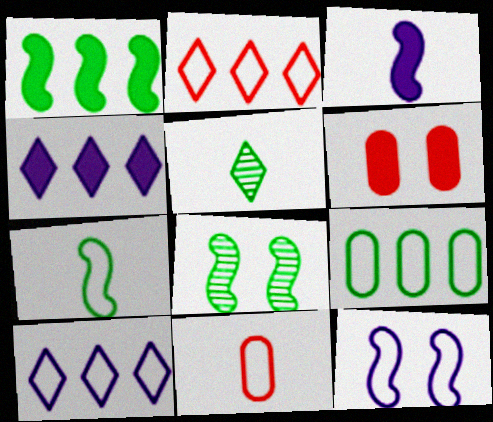[[1, 7, 8], 
[3, 5, 11], 
[4, 8, 11]]